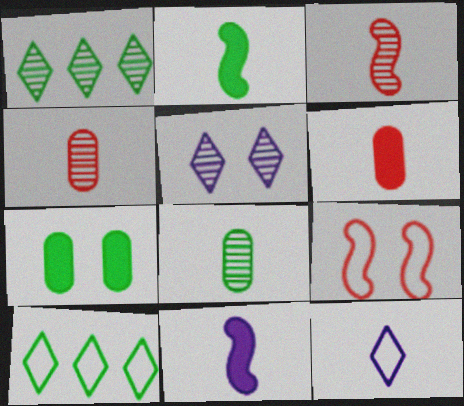[[2, 4, 12], 
[5, 7, 9]]